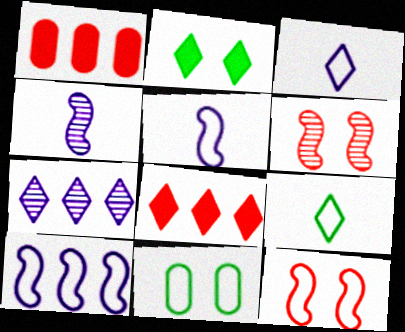[[4, 8, 11]]